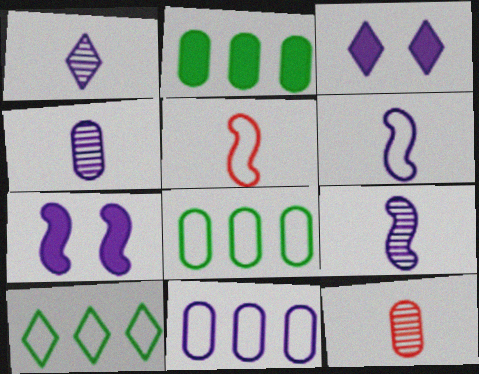[[1, 4, 9], 
[1, 7, 11], 
[3, 9, 11], 
[7, 10, 12]]